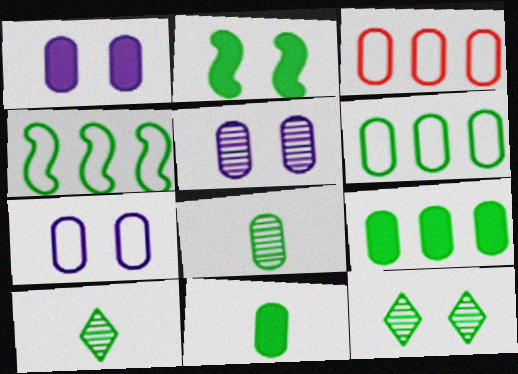[[1, 3, 8], 
[1, 5, 7], 
[2, 6, 10], 
[3, 5, 11], 
[4, 11, 12]]